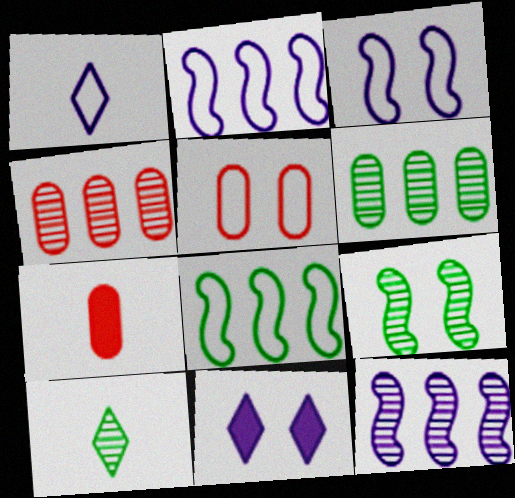[[1, 5, 8], 
[4, 5, 7], 
[5, 9, 11], 
[6, 9, 10]]